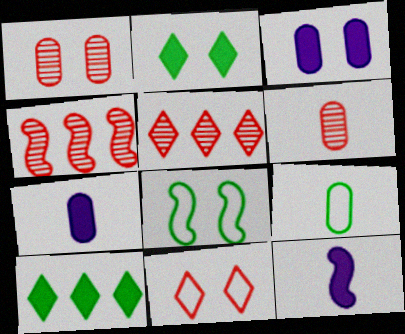[[4, 8, 12], 
[5, 7, 8], 
[6, 7, 9]]